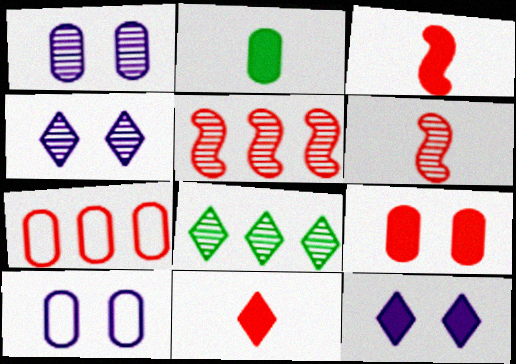[[1, 2, 7], 
[1, 6, 8], 
[3, 8, 10]]